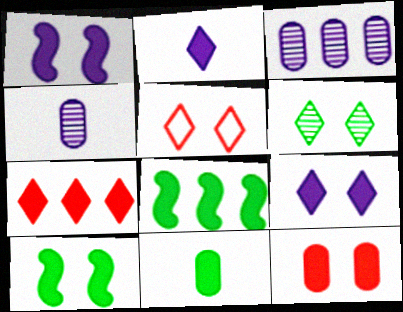[[1, 7, 11], 
[2, 8, 12], 
[4, 5, 8], 
[5, 6, 9], 
[9, 10, 12]]